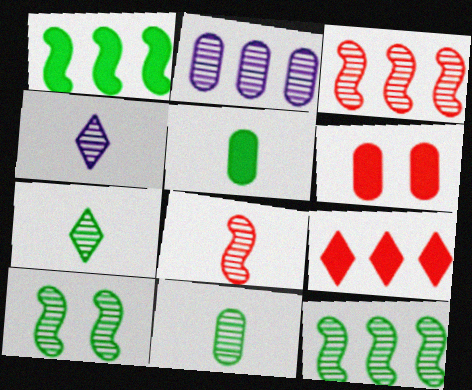[[4, 8, 11]]